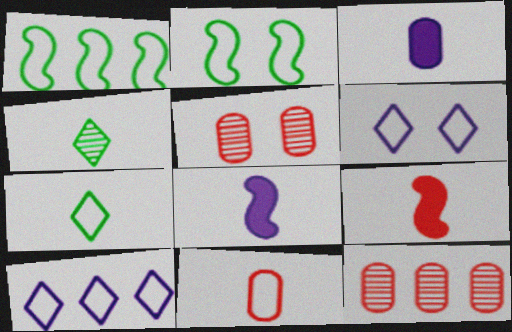[[1, 6, 11], 
[2, 10, 11], 
[4, 8, 11]]